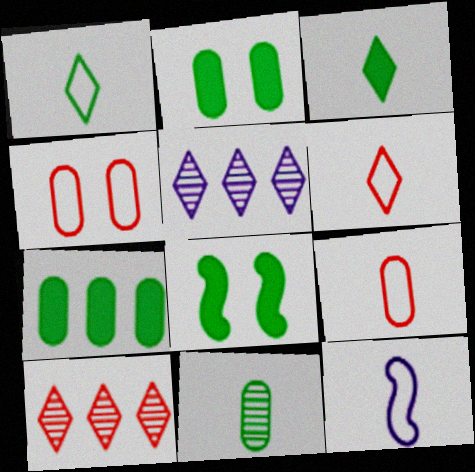[[1, 9, 12], 
[2, 10, 12], 
[3, 7, 8], 
[5, 8, 9]]